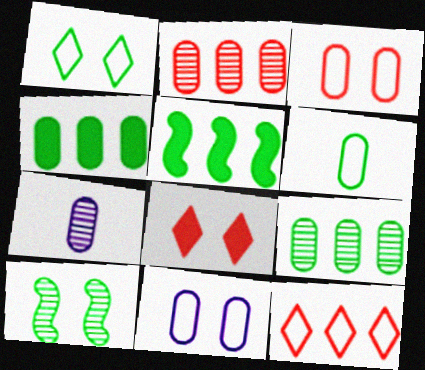[[3, 4, 7], 
[8, 10, 11]]